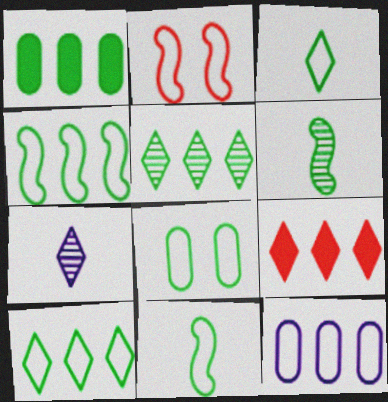[[1, 2, 7], 
[1, 4, 5], 
[2, 3, 12], 
[3, 4, 8], 
[8, 10, 11]]